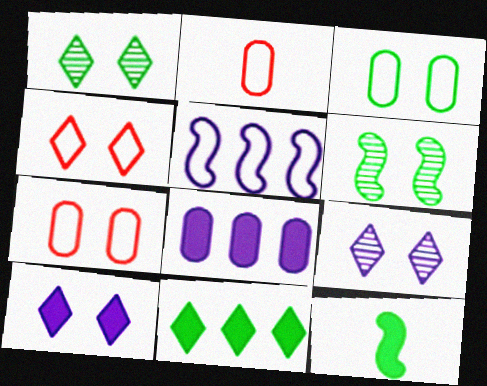[[1, 4, 10], 
[6, 7, 10]]